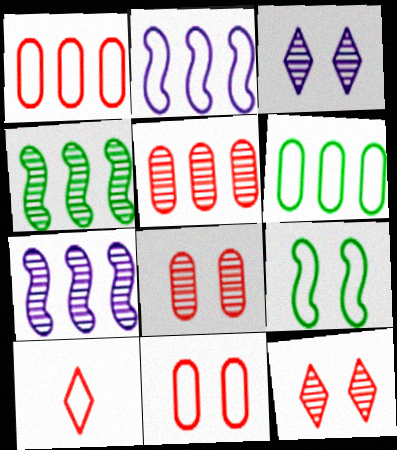[]